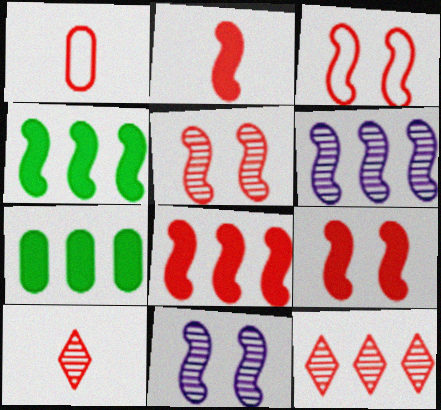[[1, 2, 10], 
[1, 9, 12], 
[2, 8, 9], 
[3, 5, 9]]